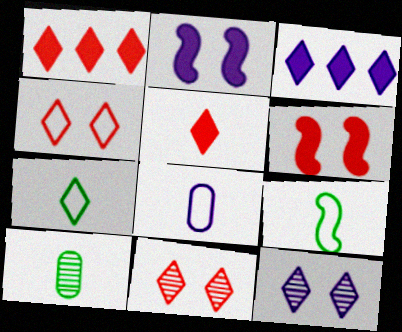[[1, 7, 12], 
[3, 7, 11]]